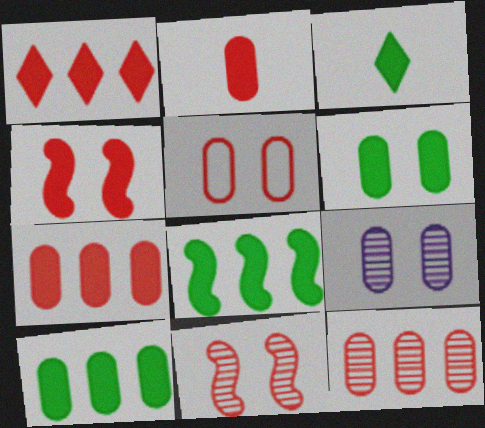[[1, 2, 4], 
[2, 5, 12], 
[3, 6, 8], 
[5, 6, 9]]